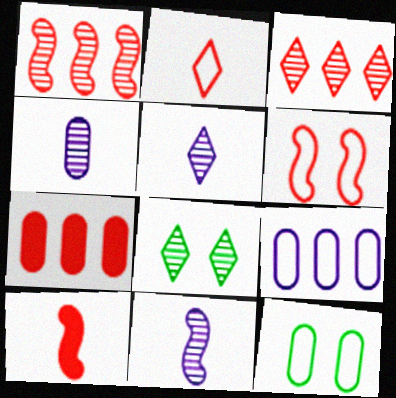[[1, 4, 8], 
[1, 6, 10], 
[3, 5, 8], 
[4, 5, 11], 
[4, 7, 12], 
[8, 9, 10]]